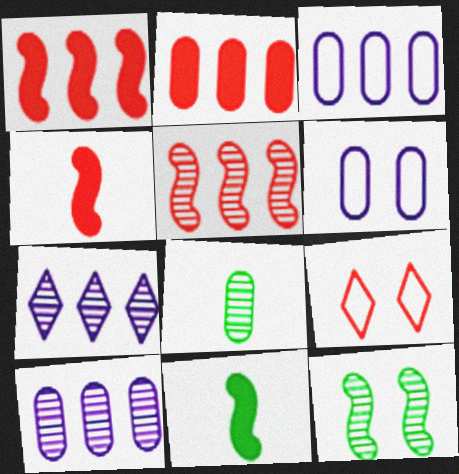[[2, 6, 8], 
[9, 10, 11]]